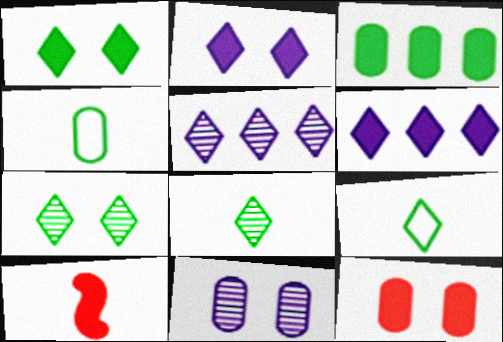[[2, 3, 10]]